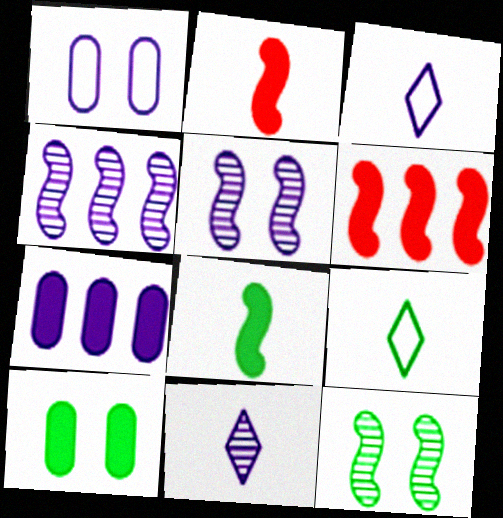[[3, 5, 7]]